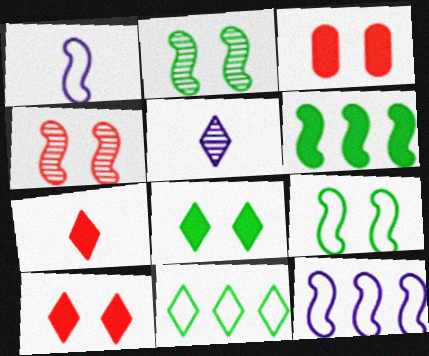[[1, 4, 6], 
[5, 10, 11]]